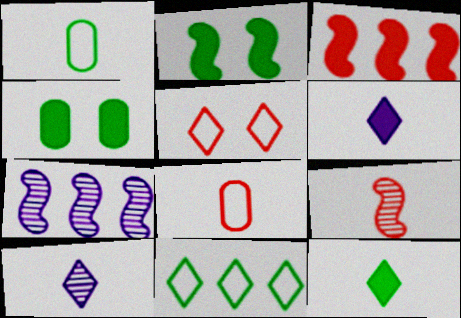[[1, 6, 9], 
[3, 4, 6]]